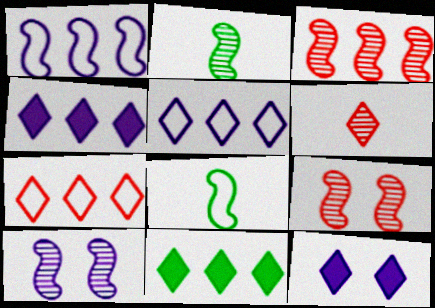[[2, 3, 10]]